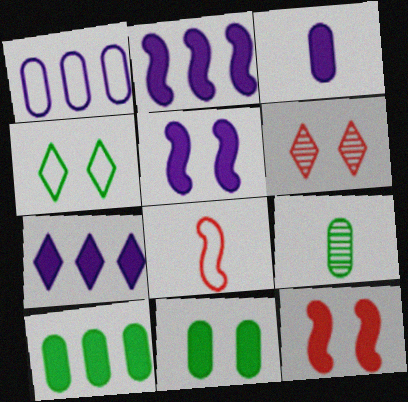[[1, 4, 8], 
[3, 5, 7]]